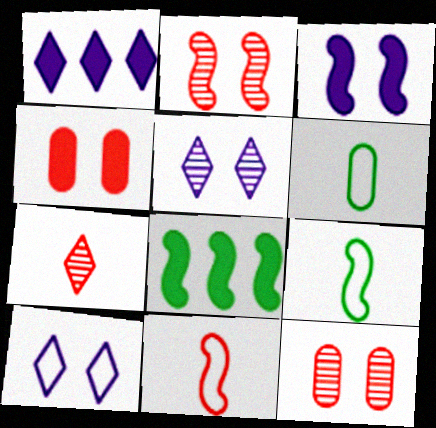[[1, 2, 6], 
[1, 9, 12]]